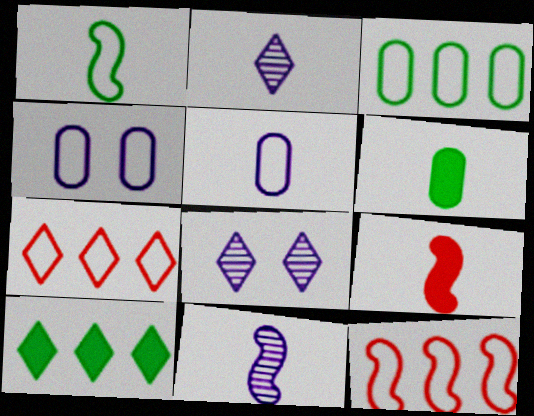[[1, 4, 7], 
[1, 9, 11], 
[3, 8, 9], 
[6, 8, 12]]